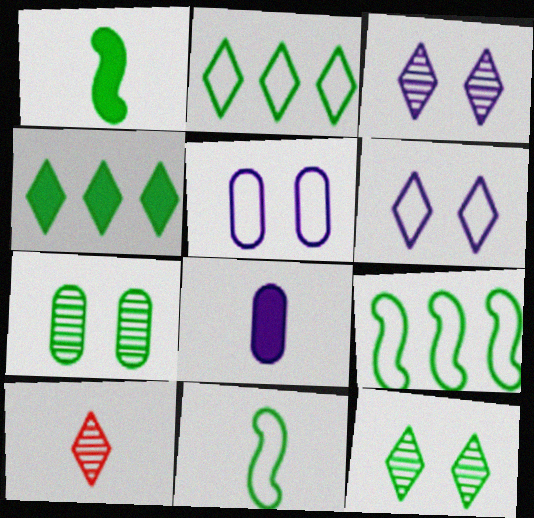[[1, 2, 7], 
[4, 6, 10], 
[4, 7, 11], 
[8, 10, 11]]